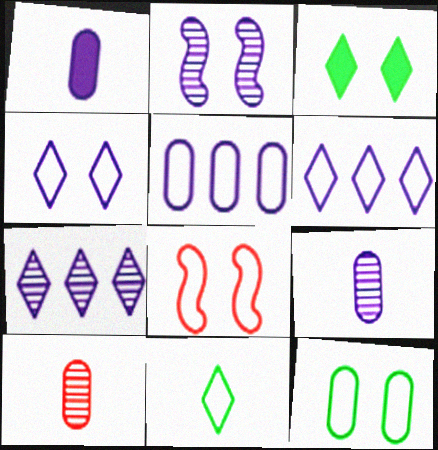[[1, 2, 6], 
[2, 7, 9], 
[4, 8, 12], 
[5, 8, 11]]